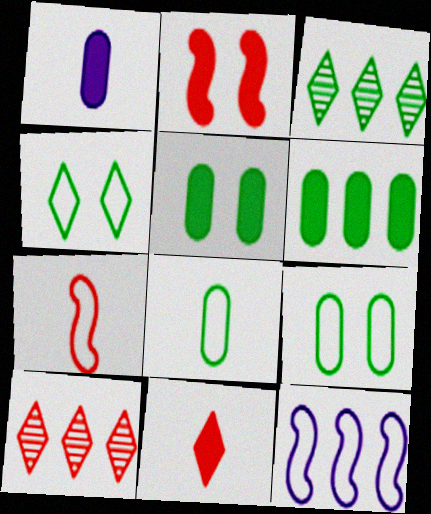[[6, 10, 12]]